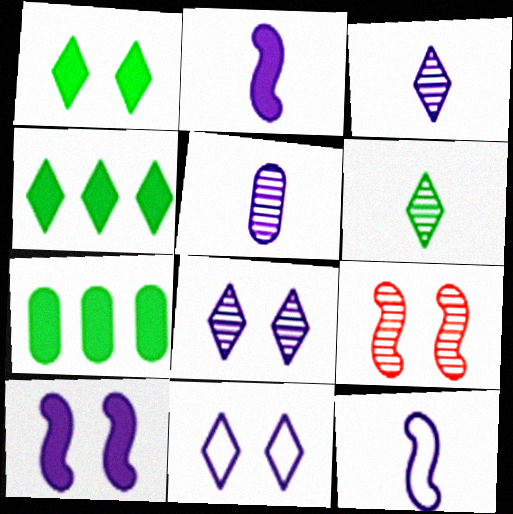[]